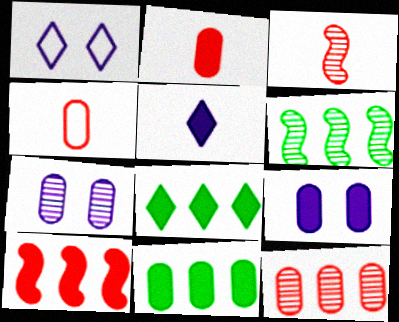[[1, 2, 6], 
[1, 3, 11], 
[2, 9, 11], 
[4, 7, 11]]